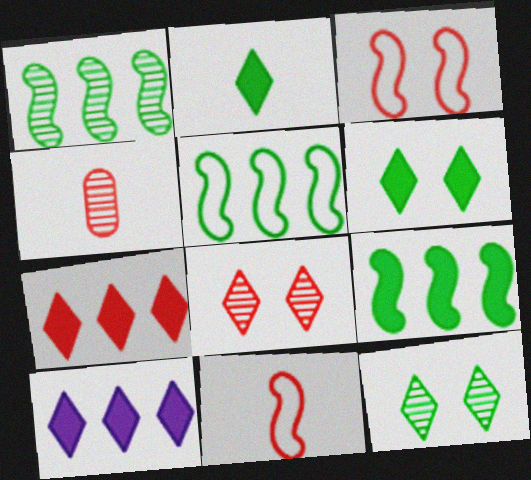[[1, 5, 9], 
[3, 4, 7]]